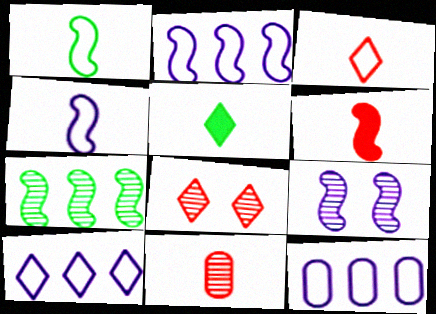[[2, 10, 12], 
[3, 6, 11], 
[4, 5, 11], 
[5, 8, 10]]